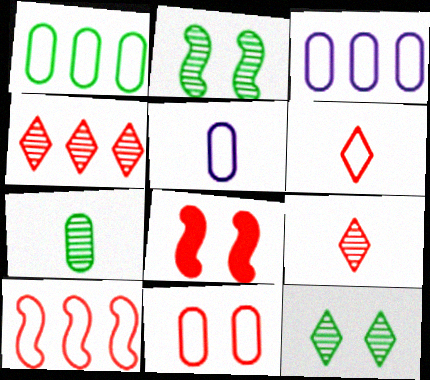[[1, 5, 11], 
[6, 10, 11]]